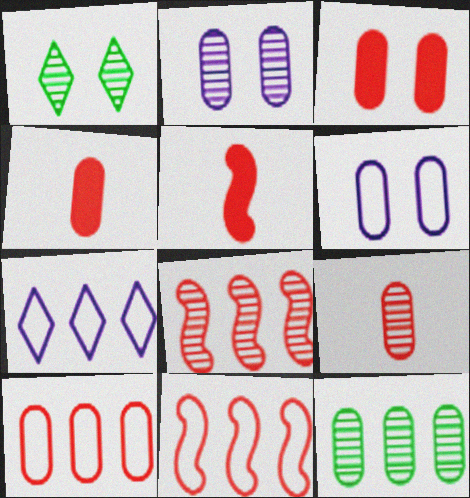[[2, 9, 12], 
[3, 9, 10], 
[4, 6, 12]]